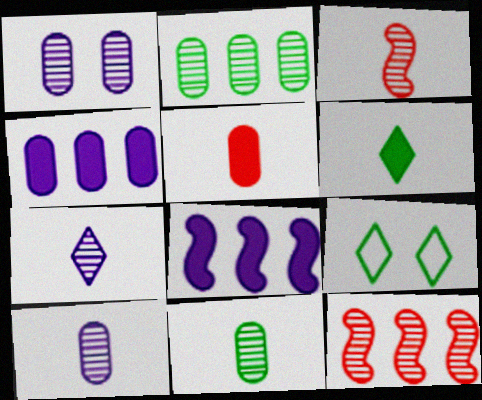[[3, 4, 9], 
[3, 7, 11]]